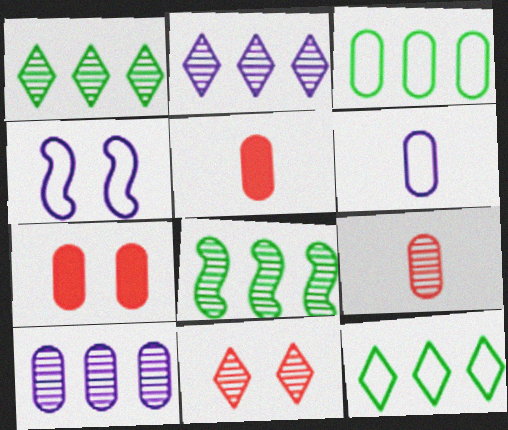[[1, 4, 5]]